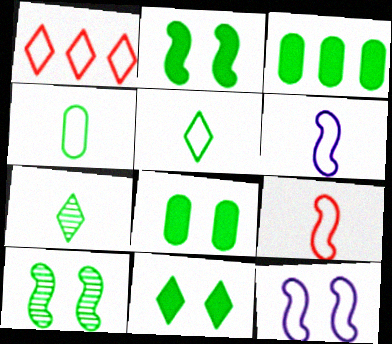[[1, 4, 12], 
[2, 8, 11], 
[3, 5, 10]]